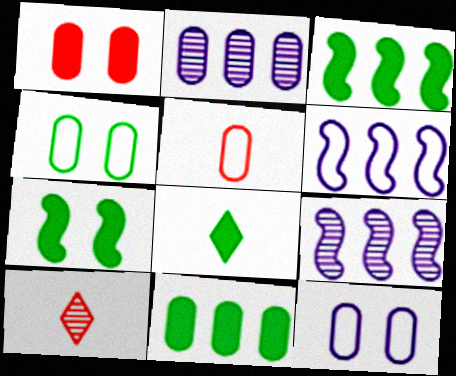[[3, 10, 12], 
[7, 8, 11]]